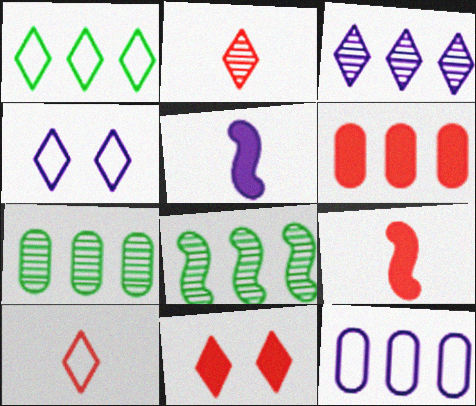[[1, 4, 10], 
[4, 7, 9], 
[6, 7, 12], 
[6, 9, 11]]